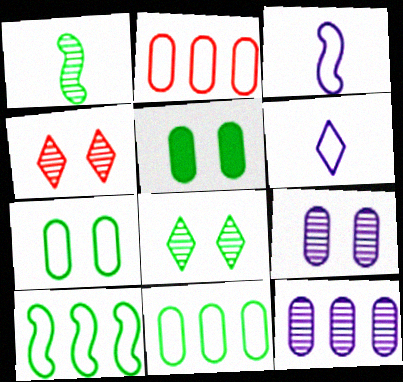[[1, 4, 12]]